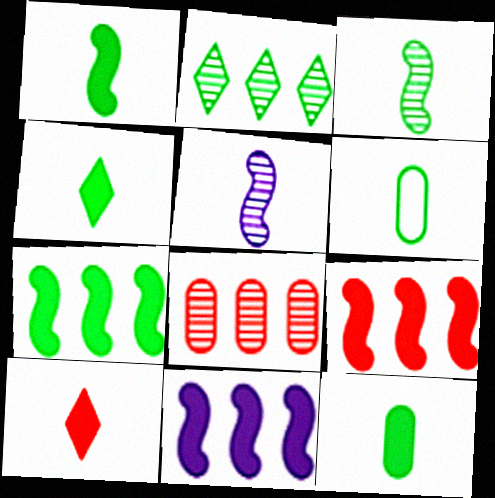[[1, 4, 12], 
[3, 4, 6], 
[5, 6, 10], 
[7, 9, 11]]